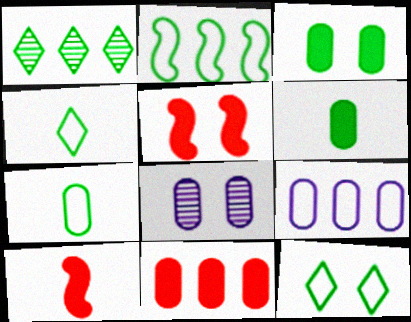[[2, 7, 12], 
[5, 8, 12], 
[7, 8, 11]]